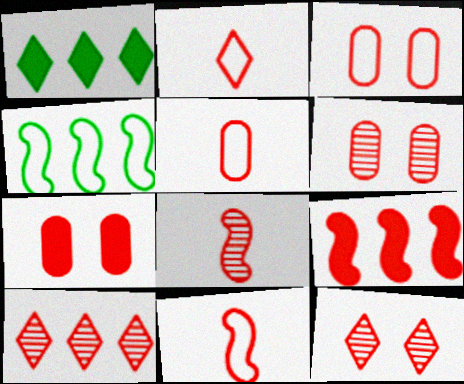[[2, 5, 11], 
[2, 6, 9], 
[3, 6, 7], 
[5, 9, 12], 
[6, 8, 10], 
[7, 10, 11]]